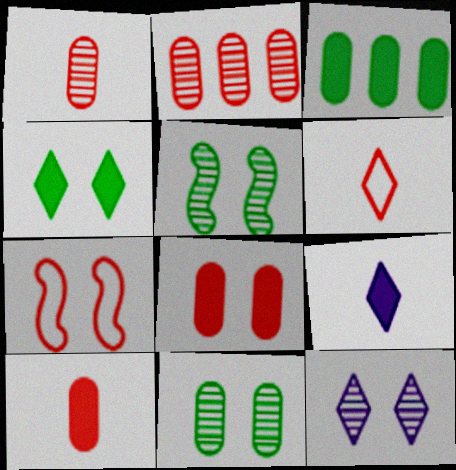[]